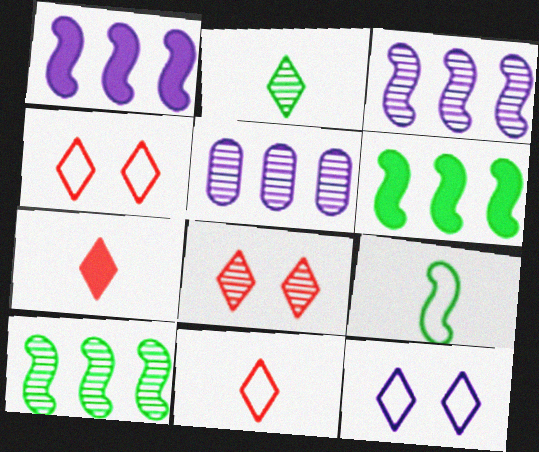[]